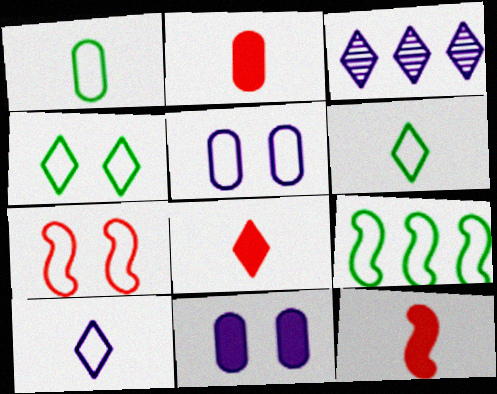[[1, 4, 9], 
[2, 8, 12], 
[3, 4, 8], 
[4, 5, 7]]